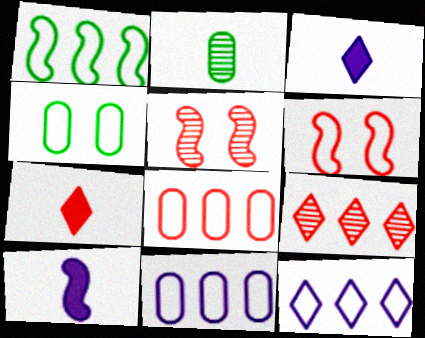[[1, 5, 10], 
[1, 8, 12], 
[4, 9, 10], 
[5, 7, 8]]